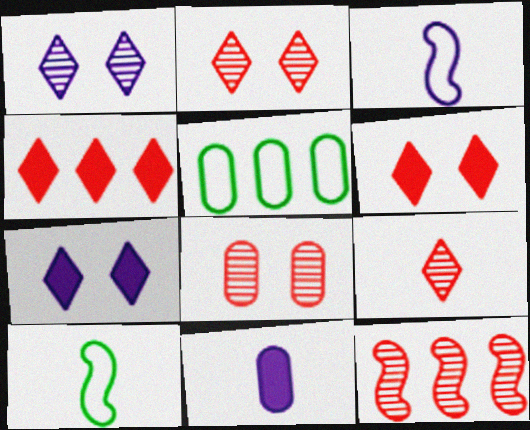[[5, 8, 11], 
[8, 9, 12], 
[9, 10, 11]]